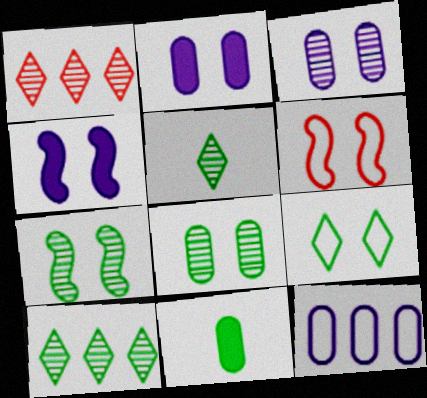[[4, 6, 7]]